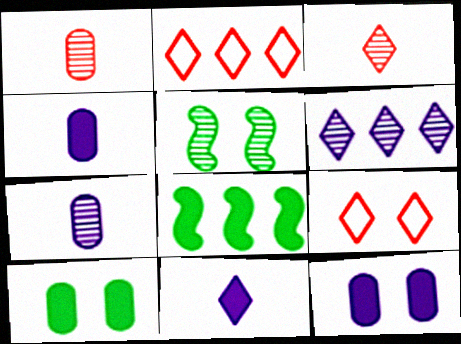[[1, 5, 6], 
[2, 4, 5], 
[5, 9, 12], 
[7, 8, 9]]